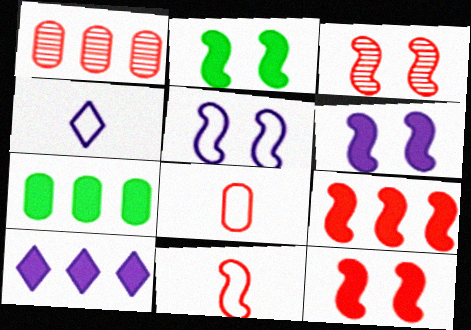[[1, 2, 4], 
[2, 3, 5], 
[2, 6, 12], 
[3, 4, 7], 
[3, 9, 11], 
[7, 9, 10]]